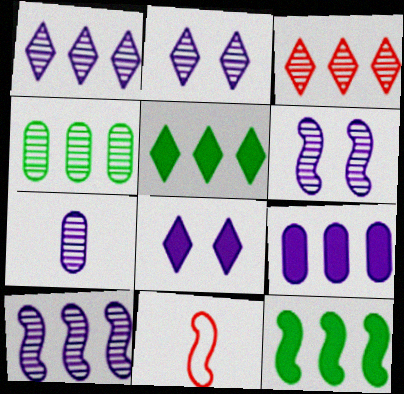[[1, 6, 7], 
[2, 7, 10], 
[3, 4, 10], 
[4, 8, 11], 
[6, 11, 12]]